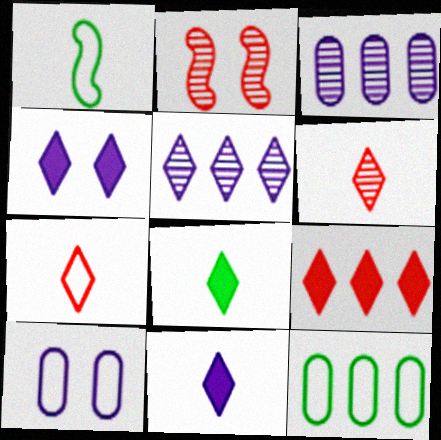[[2, 11, 12], 
[4, 8, 9]]